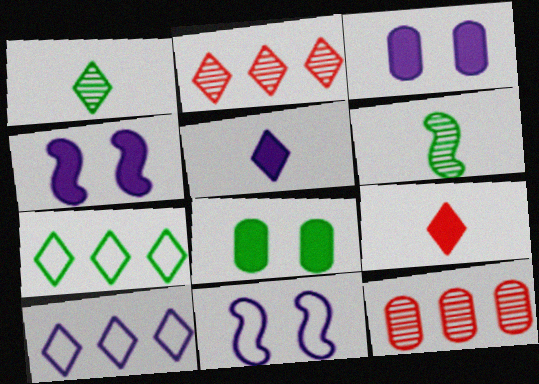[[6, 7, 8]]